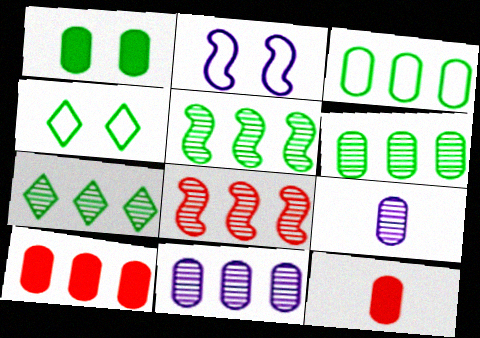[[2, 7, 12], 
[3, 10, 11], 
[5, 6, 7], 
[7, 8, 11]]